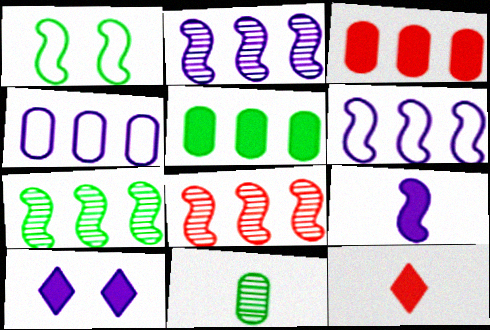[[1, 8, 9], 
[2, 7, 8]]